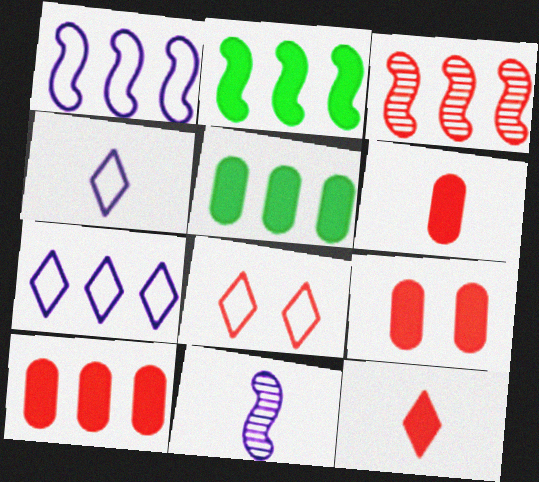[[1, 2, 3], 
[3, 5, 7], 
[3, 6, 8], 
[5, 8, 11], 
[6, 9, 10]]